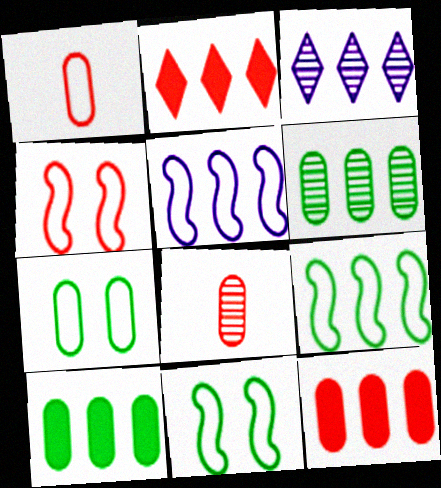[[2, 4, 8], 
[2, 5, 6], 
[3, 9, 12]]